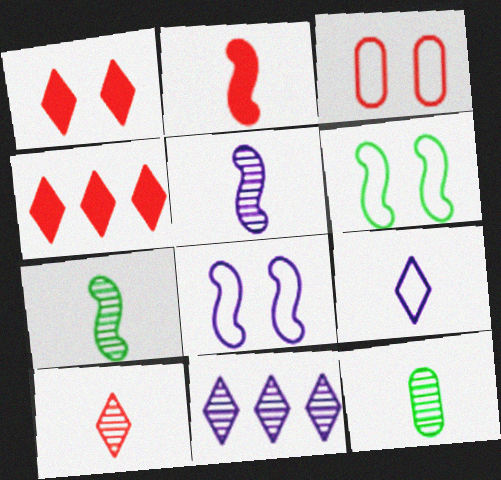[[2, 9, 12], 
[4, 8, 12], 
[5, 10, 12]]